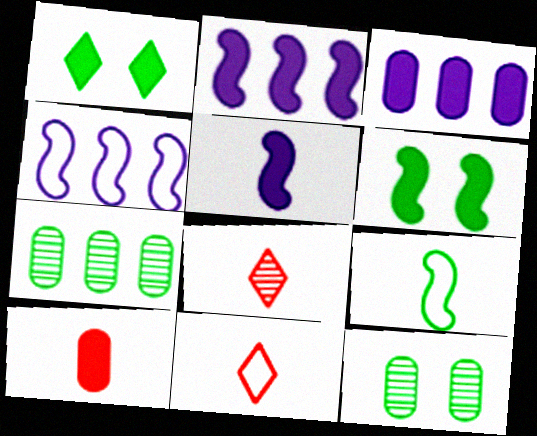[[1, 2, 10], 
[1, 7, 9], 
[2, 11, 12]]